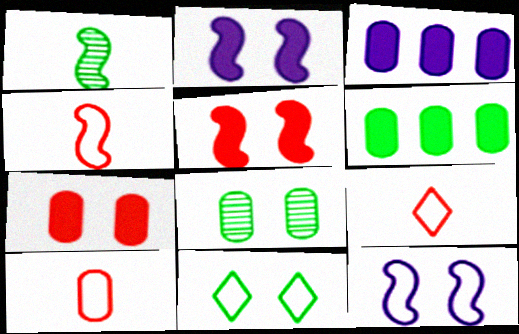[[1, 6, 11], 
[3, 8, 10], 
[4, 9, 10]]